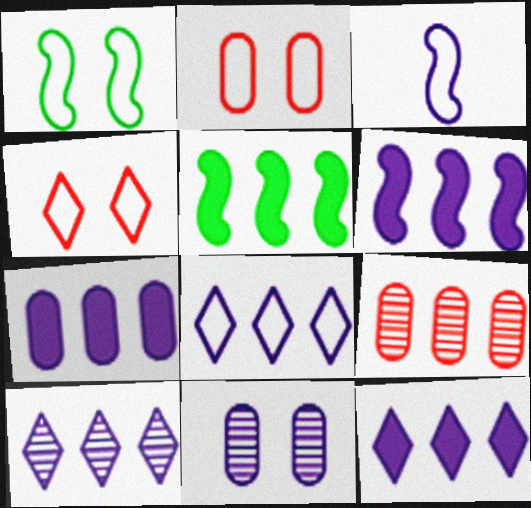[[3, 11, 12], 
[5, 8, 9], 
[6, 7, 12], 
[8, 10, 12]]